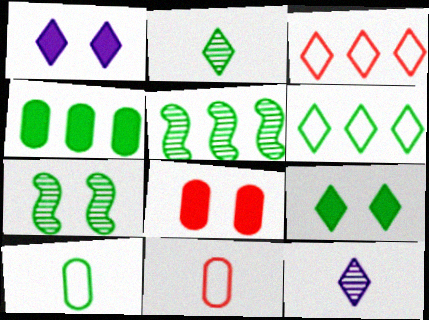[[1, 2, 3], 
[1, 5, 11], 
[2, 6, 9], 
[3, 9, 12], 
[4, 5, 6], 
[5, 9, 10]]